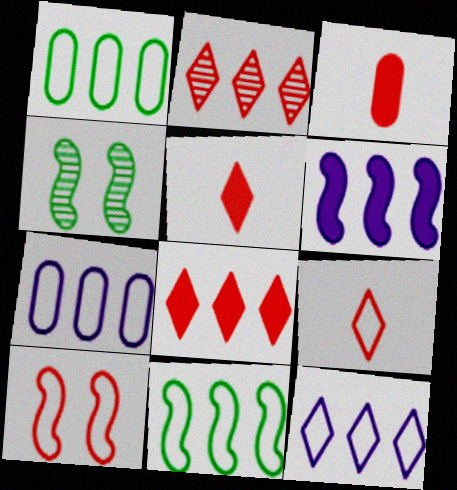[[1, 2, 6], 
[2, 3, 10], 
[3, 4, 12], 
[4, 5, 7]]